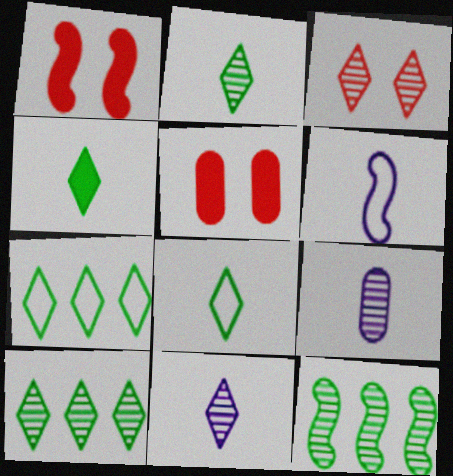[[1, 6, 12], 
[1, 7, 9], 
[2, 4, 8], 
[3, 9, 12], 
[3, 10, 11], 
[5, 6, 10]]